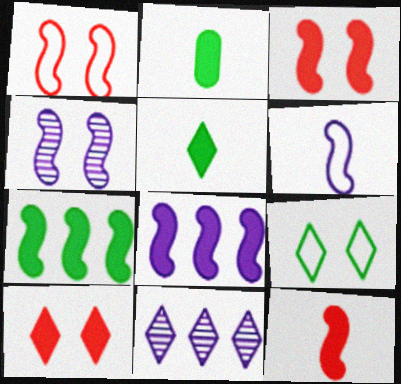[[1, 2, 11], 
[2, 8, 10], 
[4, 6, 8]]